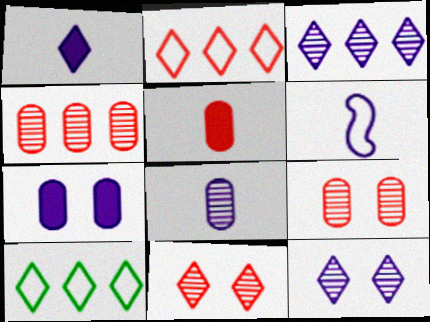[[1, 6, 8], 
[1, 10, 11], 
[3, 6, 7]]